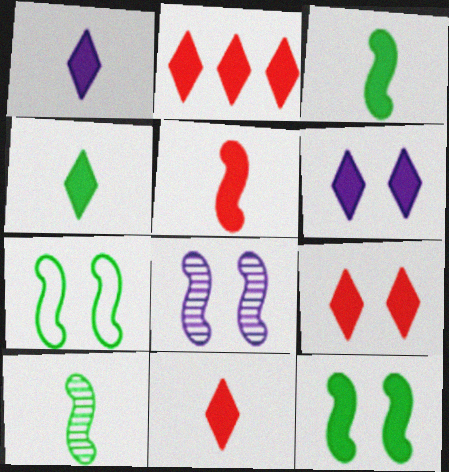[[1, 4, 11], 
[2, 4, 6], 
[2, 9, 11]]